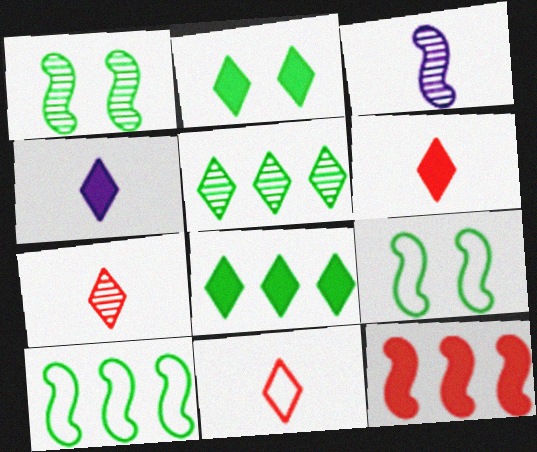[[3, 9, 12], 
[6, 7, 11]]